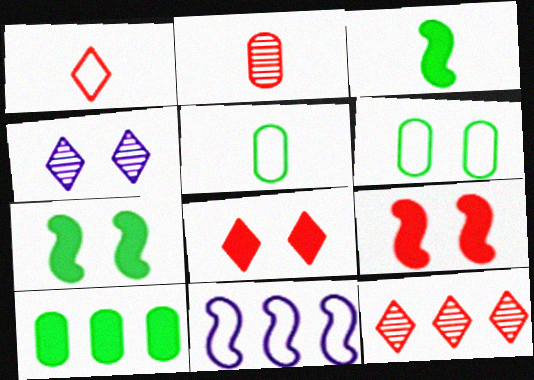[[1, 6, 11], 
[1, 8, 12], 
[4, 6, 9], 
[10, 11, 12]]